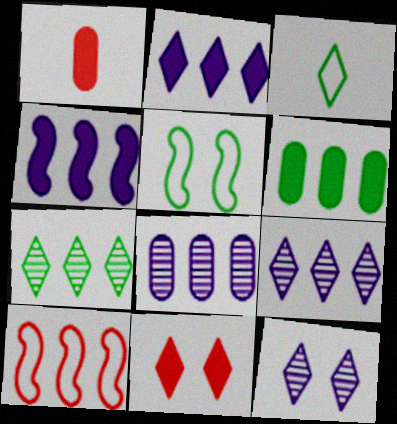[[1, 5, 9], 
[3, 9, 11], 
[6, 9, 10]]